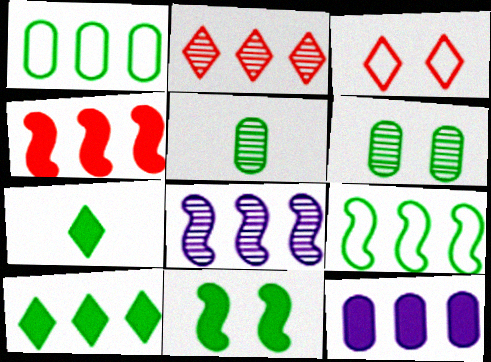[[2, 9, 12], 
[4, 8, 9], 
[4, 10, 12], 
[6, 7, 9]]